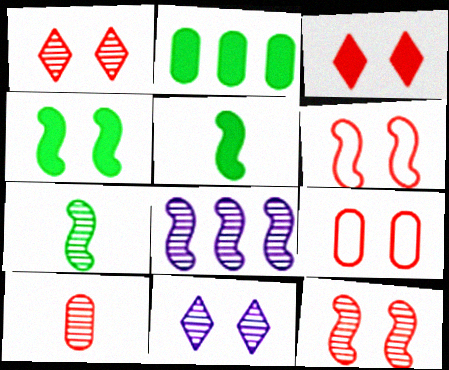[[3, 9, 12], 
[4, 9, 11], 
[5, 6, 8], 
[7, 8, 12]]